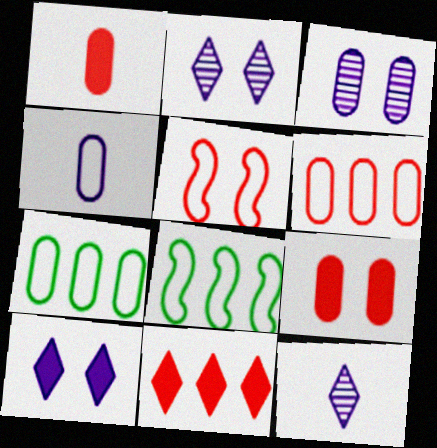[[1, 2, 8], 
[1, 3, 7], 
[8, 9, 12]]